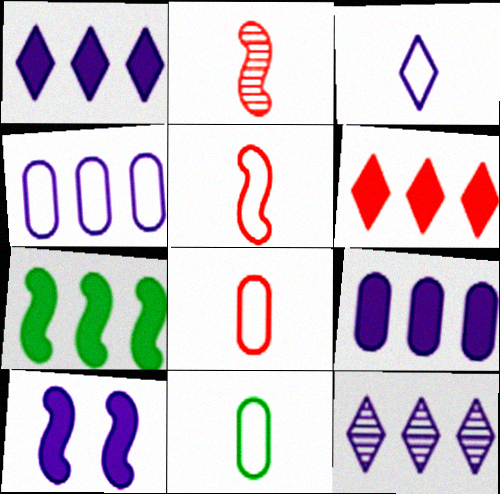[[3, 5, 11], 
[6, 7, 9]]